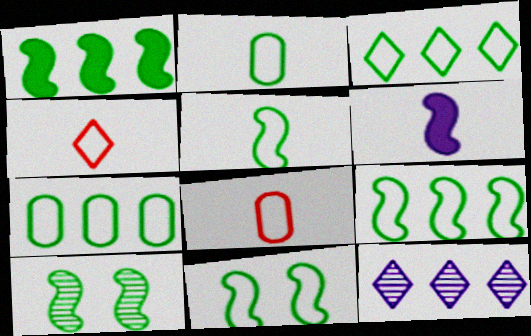[[1, 5, 10], 
[2, 3, 11], 
[3, 7, 9], 
[5, 9, 11]]